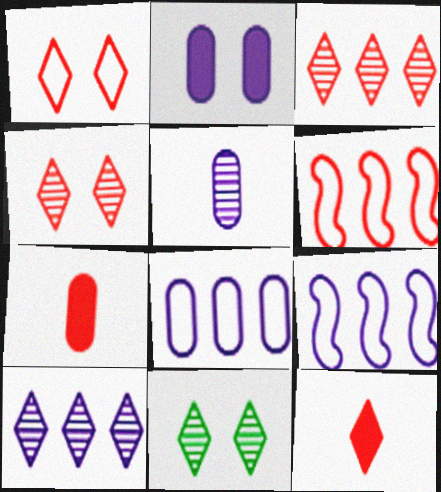[[1, 3, 12], 
[2, 5, 8], 
[4, 6, 7], 
[7, 9, 11]]